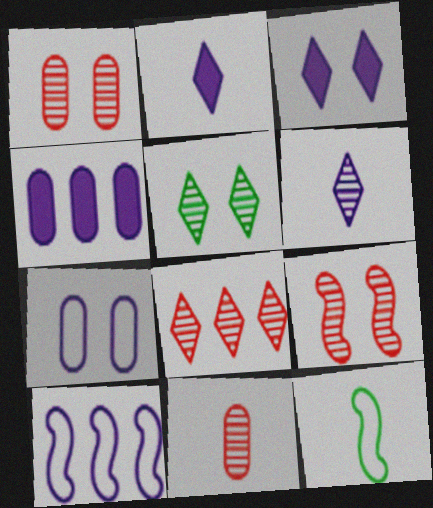[[2, 11, 12], 
[5, 6, 8], 
[8, 9, 11]]